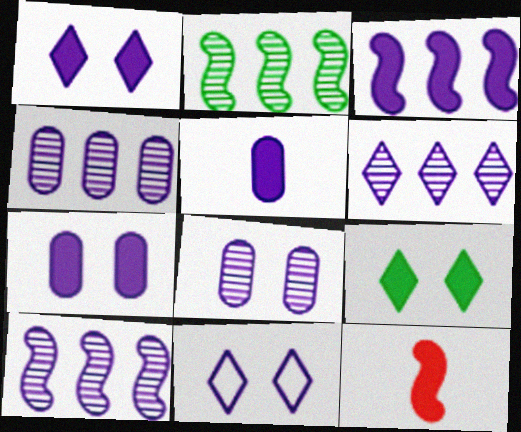[[1, 3, 5], 
[4, 6, 10], 
[5, 10, 11]]